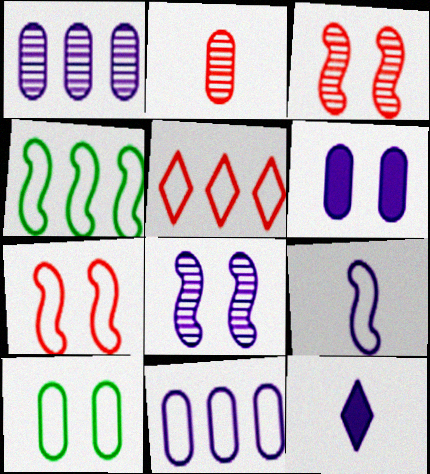[[4, 5, 11], 
[4, 7, 9], 
[5, 9, 10], 
[8, 11, 12]]